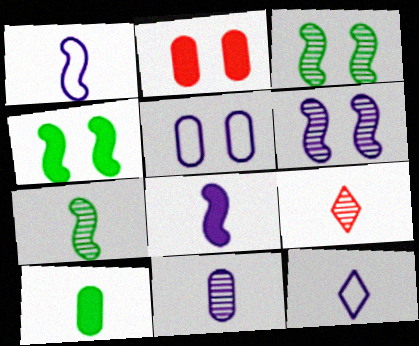[[1, 9, 10], 
[7, 9, 11], 
[8, 11, 12]]